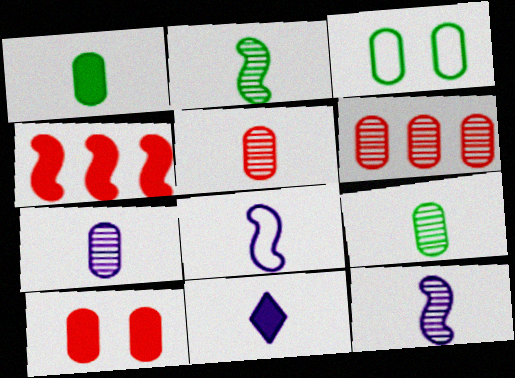[[5, 7, 9], 
[7, 8, 11]]